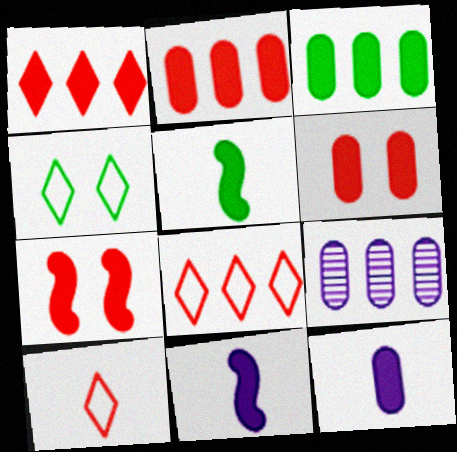[[3, 6, 12]]